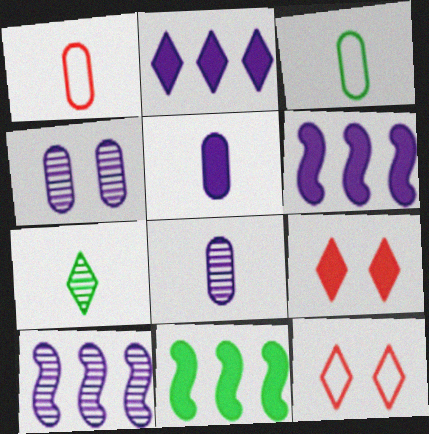[[2, 7, 12], 
[3, 9, 10], 
[5, 9, 11], 
[8, 11, 12]]